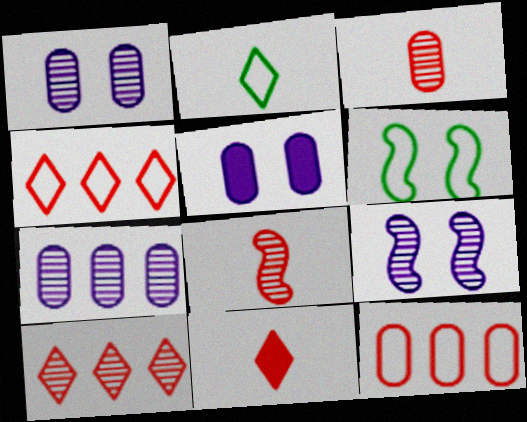[[6, 7, 11]]